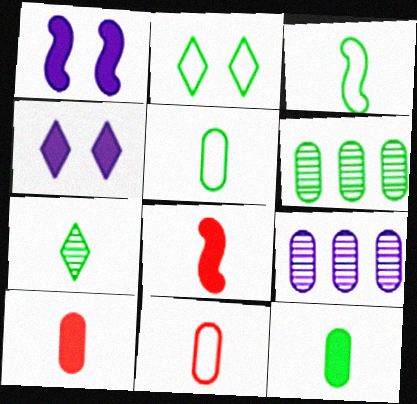[[2, 8, 9], 
[3, 7, 12]]